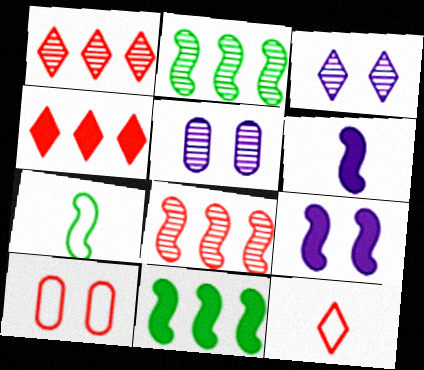[[4, 5, 7], 
[5, 11, 12], 
[7, 8, 9]]